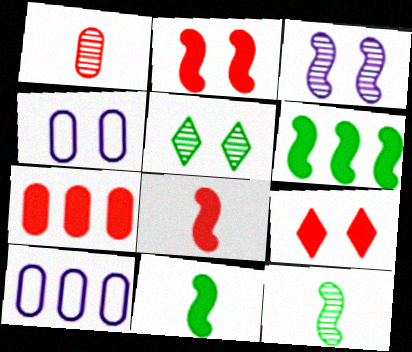[[2, 4, 5], 
[5, 8, 10], 
[7, 8, 9], 
[9, 10, 12]]